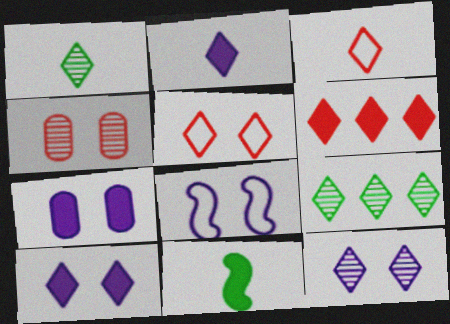[[1, 2, 3], 
[2, 5, 9], 
[3, 9, 10], 
[6, 7, 11], 
[7, 8, 12]]